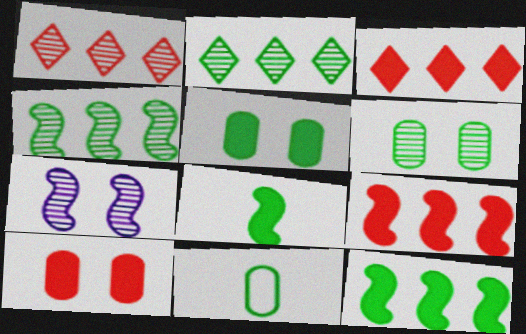[[3, 7, 11]]